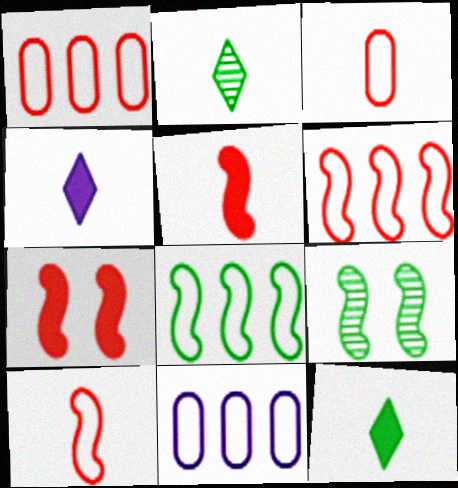[[1, 4, 9], 
[2, 7, 11]]